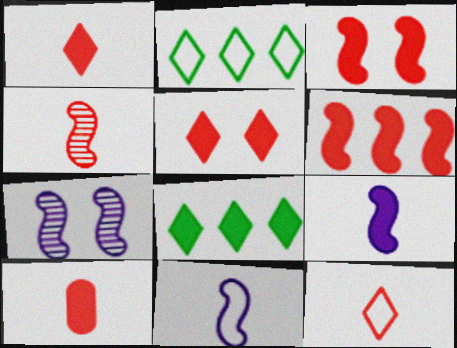[[2, 7, 10], 
[4, 10, 12], 
[5, 6, 10]]